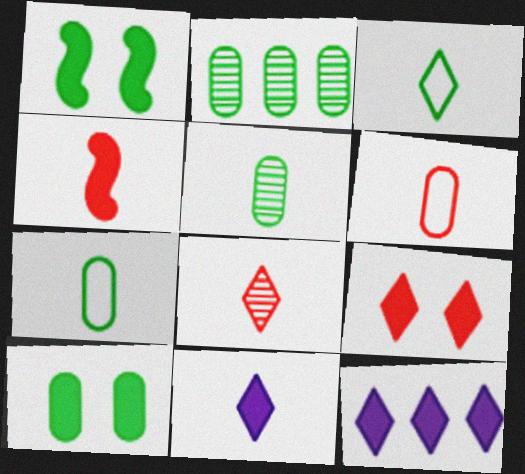[[1, 2, 3], 
[2, 7, 10], 
[3, 8, 11], 
[4, 6, 8], 
[4, 10, 12]]